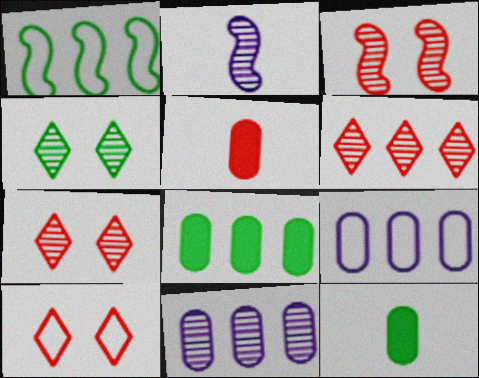[[1, 4, 12], 
[2, 8, 10]]